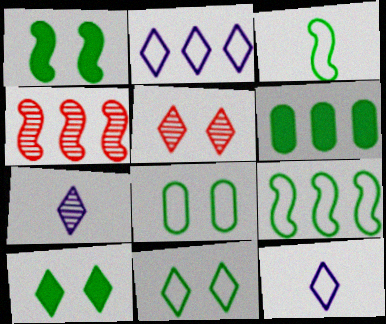[[2, 4, 6]]